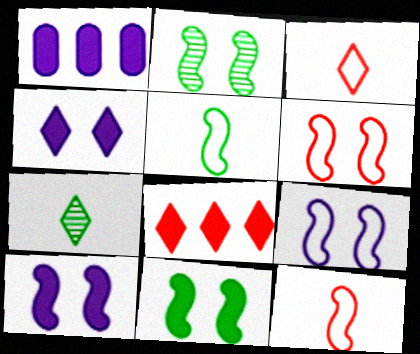[[1, 2, 3], 
[1, 6, 7], 
[2, 6, 10]]